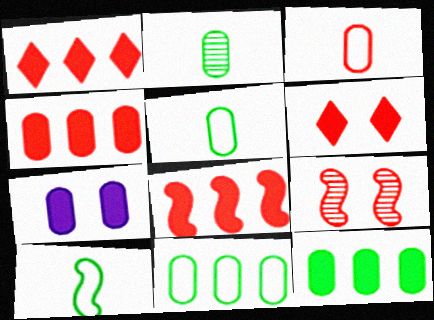[[1, 3, 9], 
[1, 4, 8]]